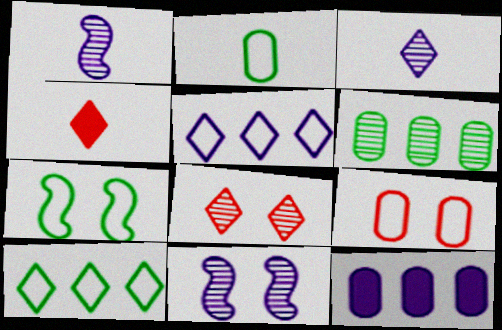[[1, 2, 4], 
[1, 6, 8], 
[2, 7, 10]]